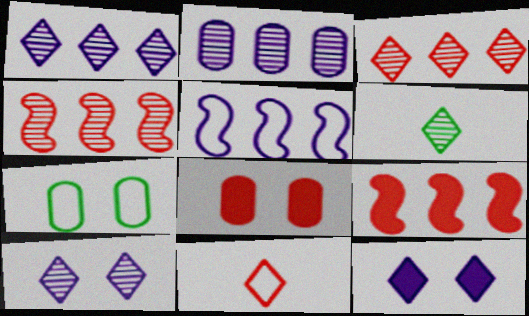[[3, 6, 10], 
[4, 8, 11], 
[5, 6, 8], 
[5, 7, 11]]